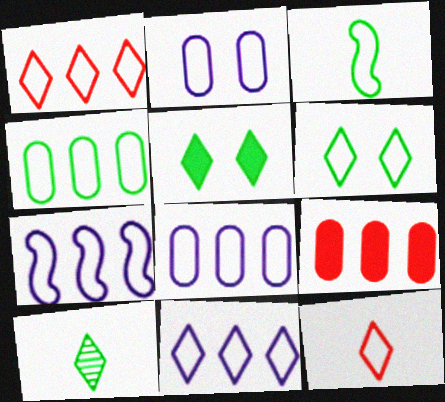[[1, 2, 3], 
[1, 4, 7], 
[3, 4, 6], 
[6, 11, 12], 
[7, 8, 11]]